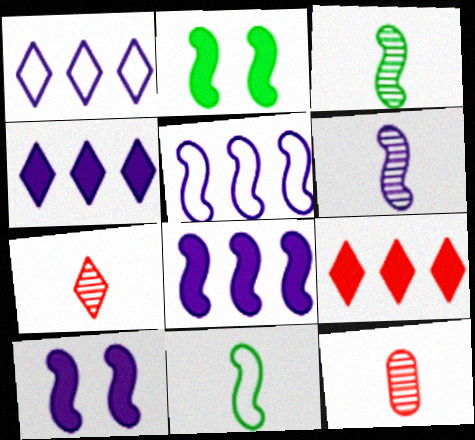[[1, 2, 12], 
[5, 6, 10]]